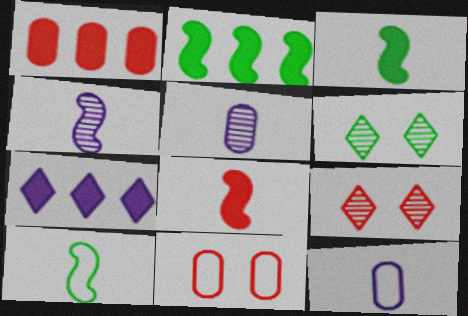[[1, 2, 7], 
[2, 9, 12], 
[4, 8, 10]]